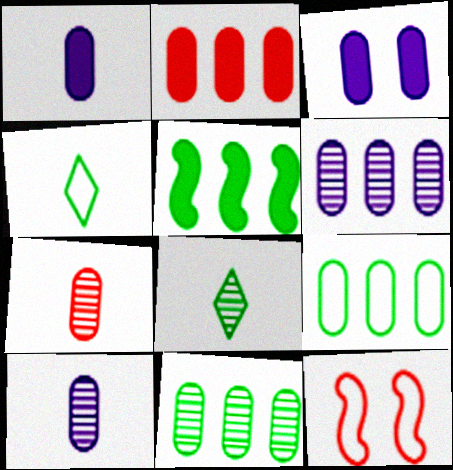[[2, 6, 9], 
[3, 7, 9]]